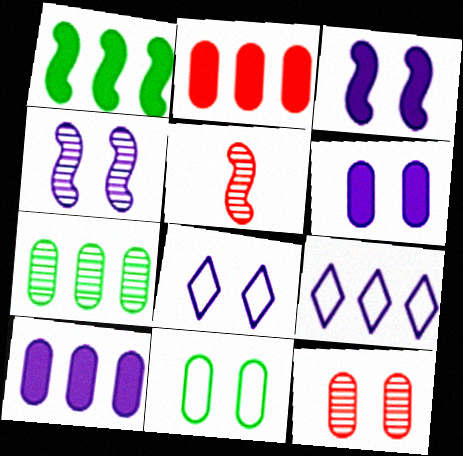[[4, 6, 8], 
[6, 11, 12]]